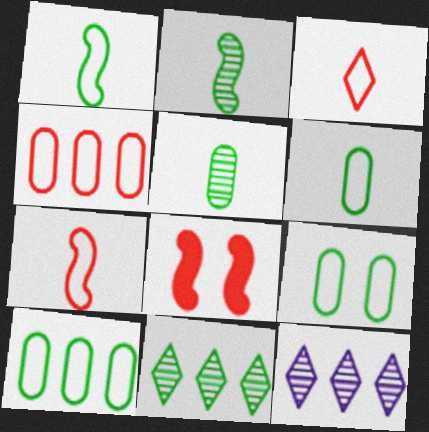[[6, 8, 12], 
[6, 9, 10]]